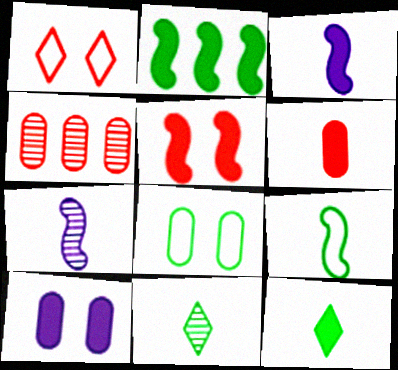[[2, 3, 5], 
[2, 8, 11], 
[3, 6, 12]]